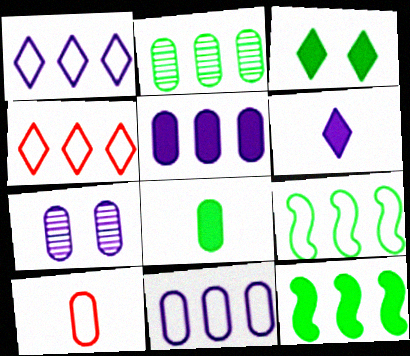[[3, 8, 12], 
[4, 9, 11]]